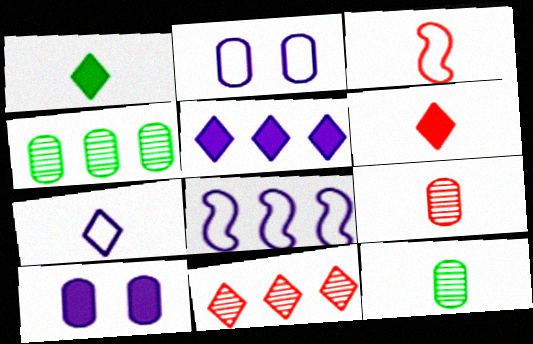[[2, 7, 8], 
[3, 6, 9]]